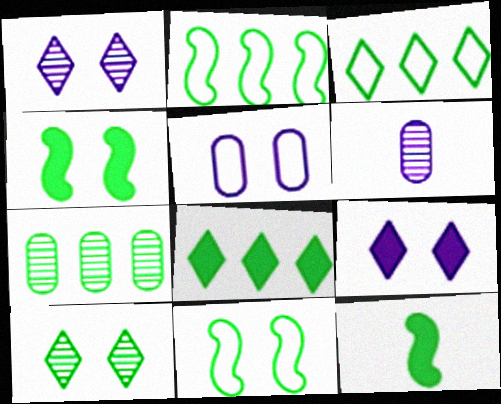[[2, 7, 8]]